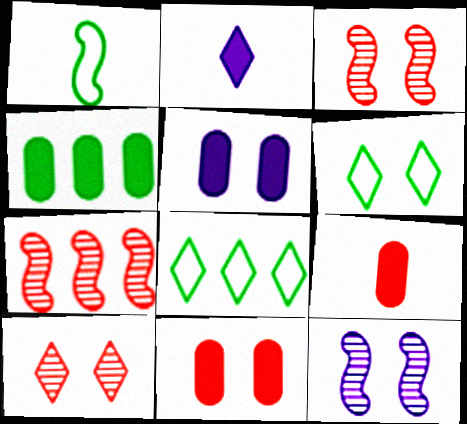[[2, 8, 10], 
[3, 5, 6], 
[4, 5, 9], 
[6, 11, 12], 
[8, 9, 12]]